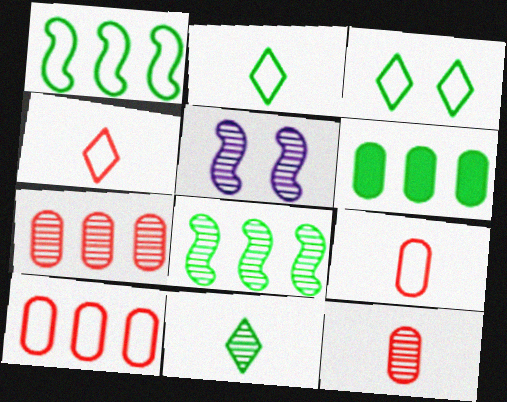[[4, 5, 6], 
[5, 7, 11]]